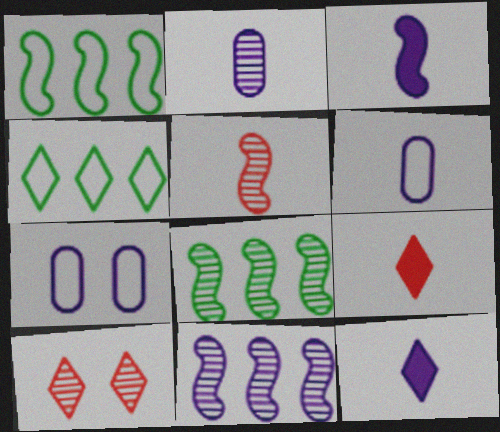[[2, 8, 10], 
[4, 10, 12], 
[7, 8, 9], 
[7, 11, 12]]